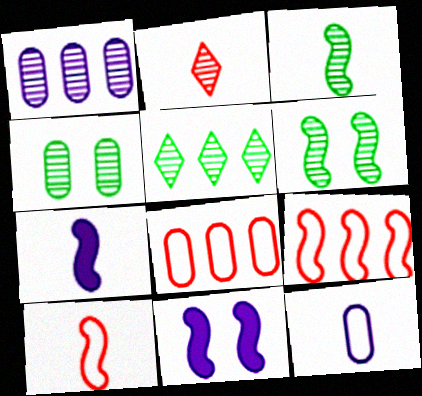[[1, 2, 6], 
[3, 4, 5], 
[3, 7, 10], 
[3, 9, 11], 
[6, 7, 9]]